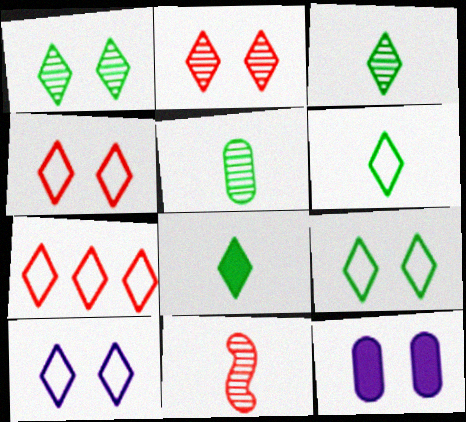[[3, 6, 8], 
[4, 9, 10], 
[6, 7, 10]]